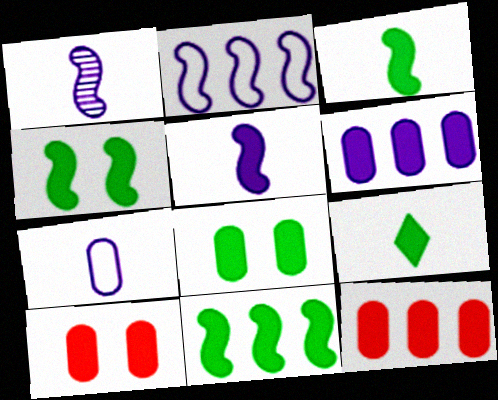[[3, 4, 11], 
[8, 9, 11]]